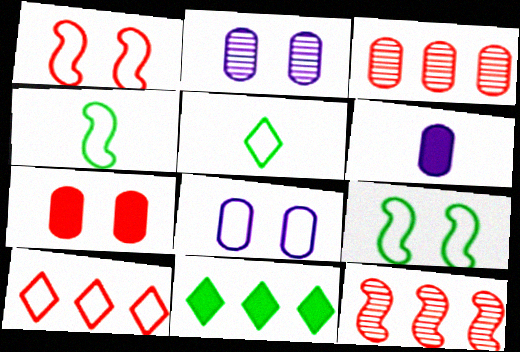[[4, 8, 10]]